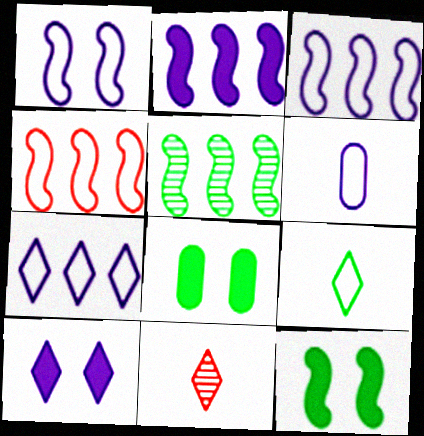[[1, 6, 7], 
[2, 4, 5], 
[3, 8, 11], 
[5, 8, 9]]